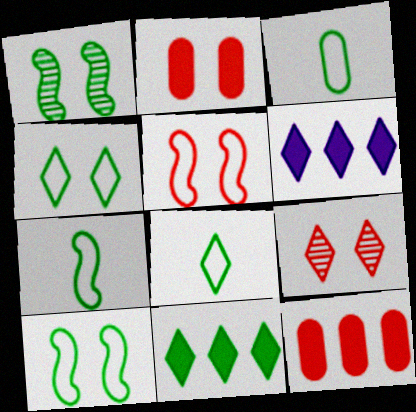[[1, 3, 11], 
[2, 5, 9], 
[3, 7, 8], 
[6, 8, 9]]